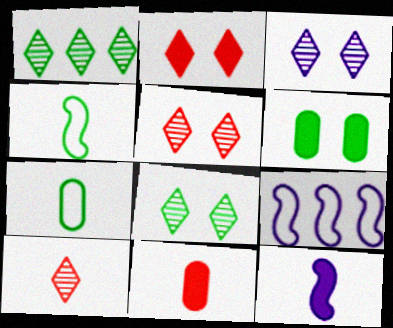[[1, 3, 10], 
[1, 4, 6], 
[3, 5, 8], 
[6, 9, 10], 
[7, 10, 12], 
[8, 9, 11]]